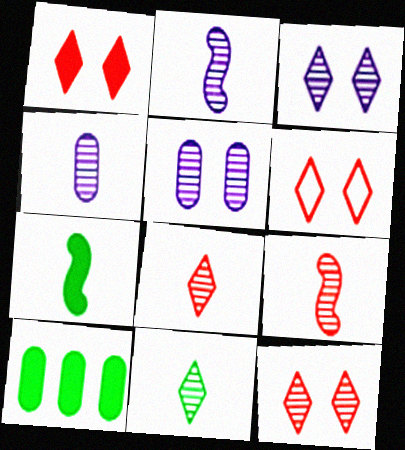[[1, 6, 12], 
[2, 6, 10], 
[4, 9, 11]]